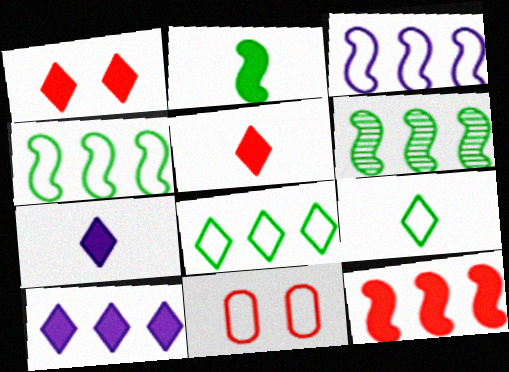[[3, 6, 12], 
[3, 9, 11], 
[6, 7, 11]]